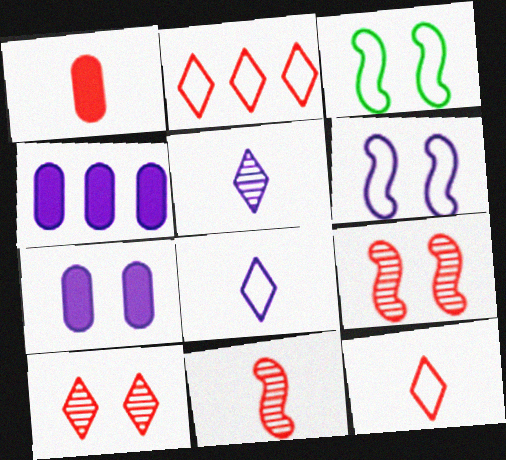[[1, 2, 9], 
[1, 11, 12], 
[3, 7, 10], 
[4, 5, 6]]